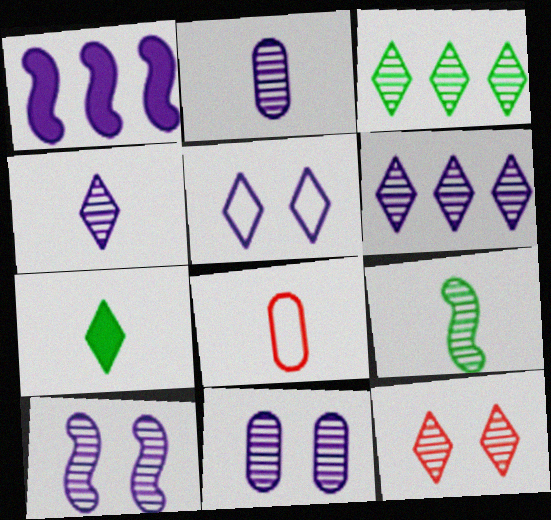[[1, 2, 5], 
[2, 6, 10], 
[3, 4, 12]]